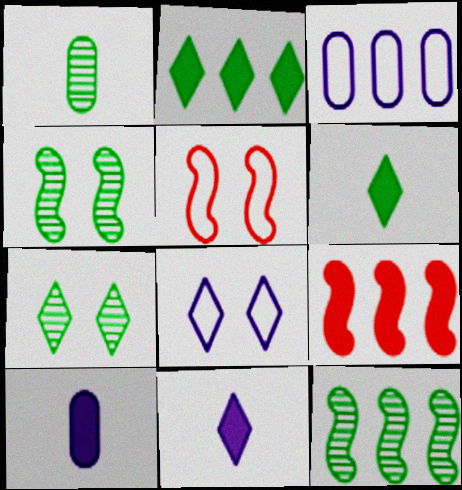[[1, 7, 12], 
[1, 8, 9]]